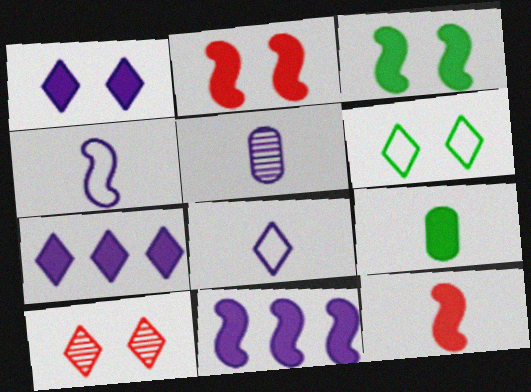[[1, 6, 10], 
[2, 7, 9], 
[3, 11, 12]]